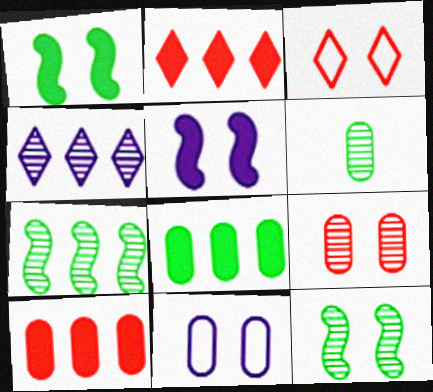[[6, 10, 11]]